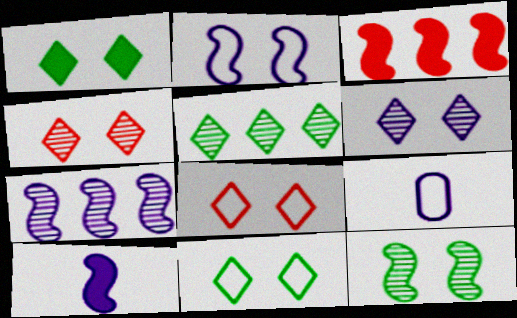[[1, 6, 8], 
[2, 7, 10]]